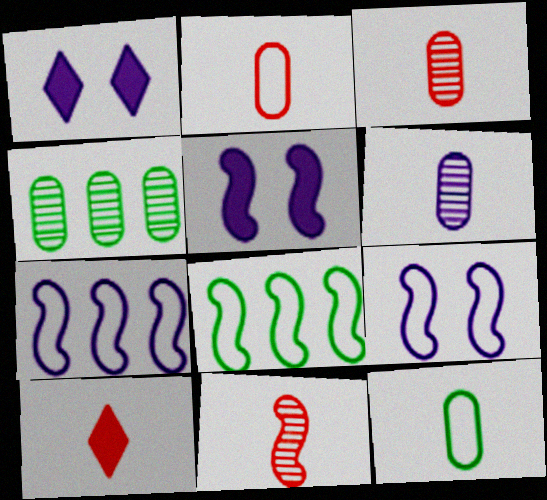[[1, 3, 8], 
[1, 6, 7], 
[2, 10, 11], 
[4, 9, 10], 
[5, 8, 11]]